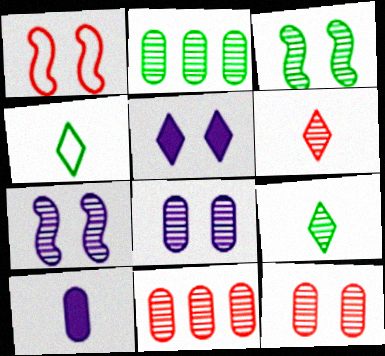[[2, 3, 9], 
[2, 6, 7], 
[7, 9, 11]]